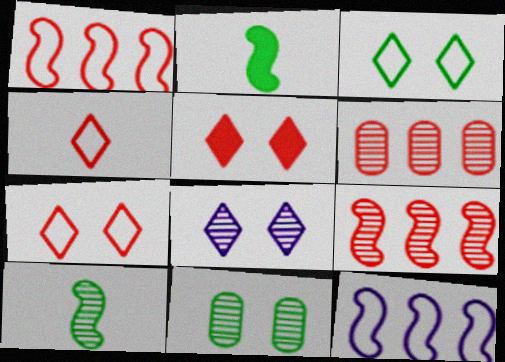[[3, 5, 8], 
[6, 8, 10]]